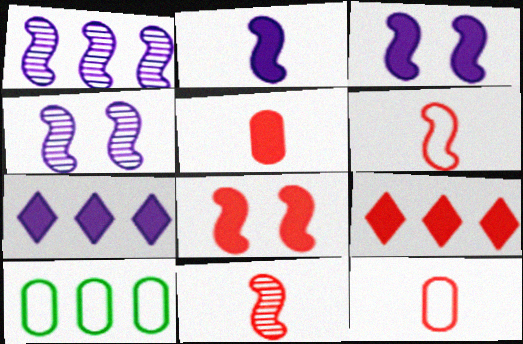[[1, 9, 10], 
[5, 8, 9]]